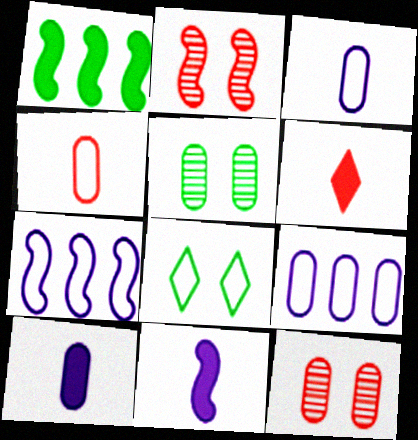[[4, 7, 8], 
[5, 6, 7]]